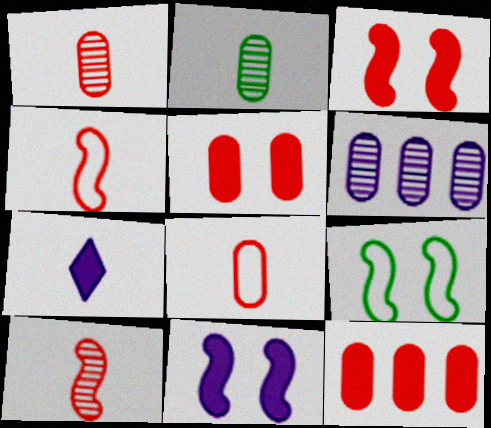[[2, 4, 7]]